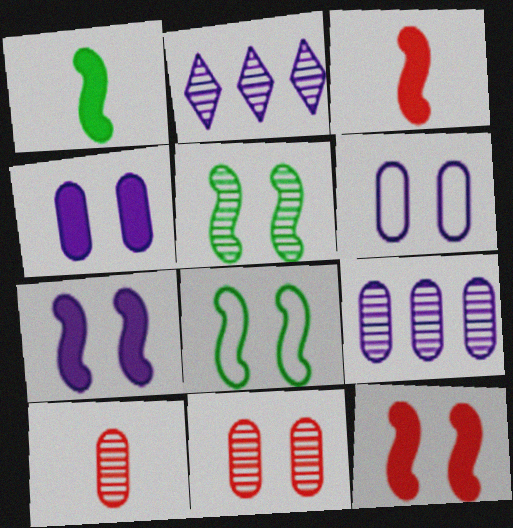[[2, 5, 10]]